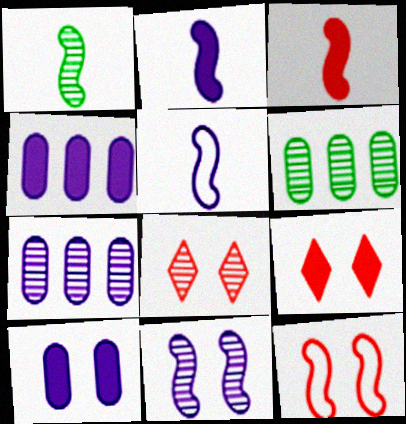[[1, 3, 5], 
[1, 7, 8], 
[5, 6, 9]]